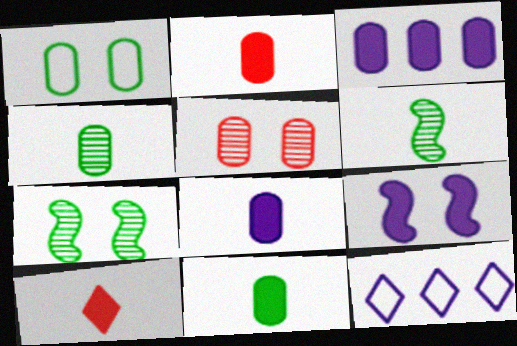[[2, 7, 12], 
[2, 8, 11]]